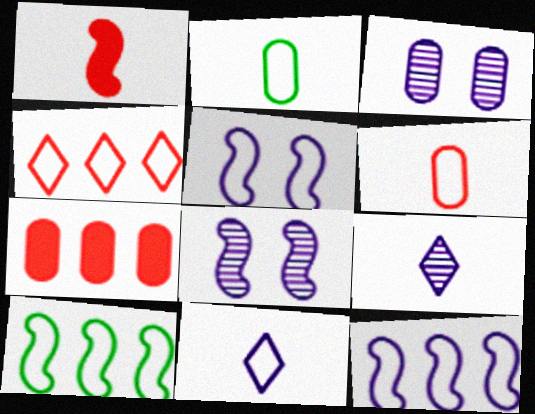[[1, 2, 9], 
[1, 8, 10], 
[2, 3, 7], 
[2, 4, 5]]